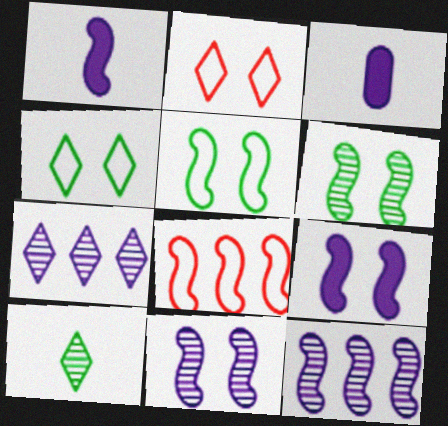[[1, 6, 8]]